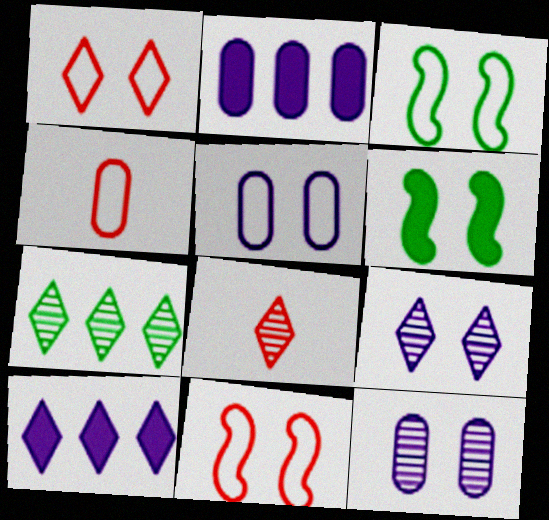[[1, 3, 5], 
[1, 6, 12], 
[2, 3, 8], 
[7, 8, 9]]